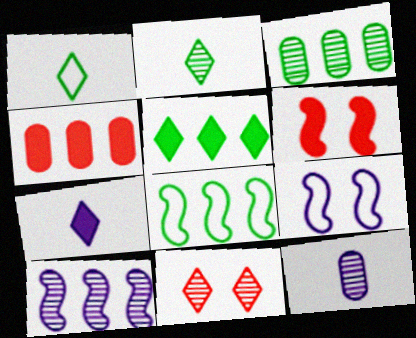[[2, 4, 9], 
[3, 5, 8]]